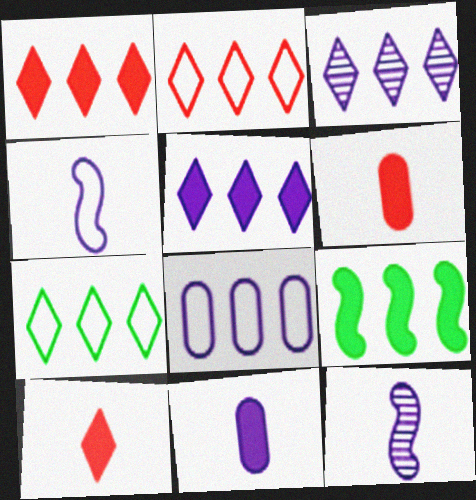[[1, 3, 7]]